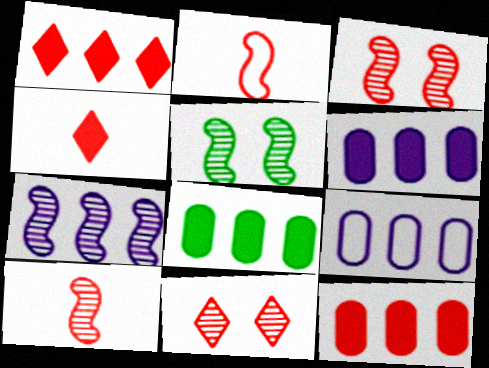[[2, 11, 12], 
[4, 5, 9], 
[5, 7, 10], 
[6, 8, 12]]